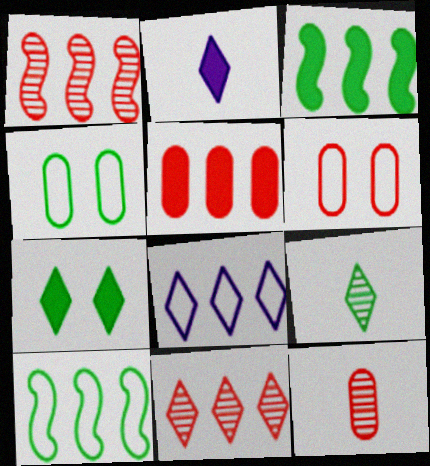[[1, 2, 4], 
[3, 4, 9], 
[5, 6, 12]]